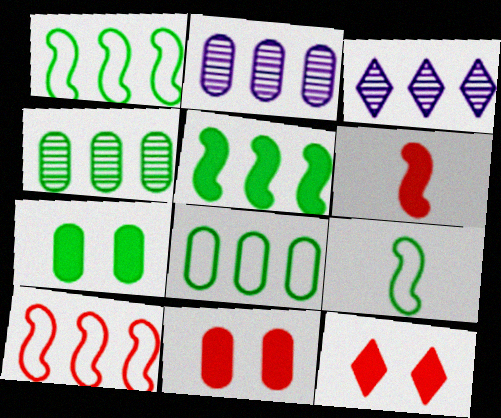[[2, 9, 12], 
[3, 9, 11]]